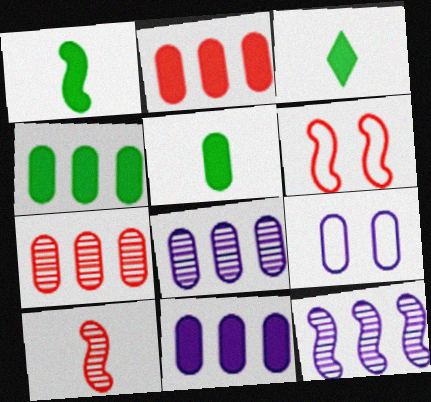[[1, 3, 5], 
[1, 6, 12], 
[2, 4, 11], 
[3, 6, 8], 
[5, 7, 9]]